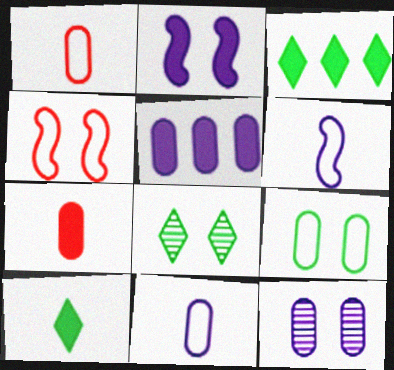[[2, 3, 7], 
[5, 11, 12]]